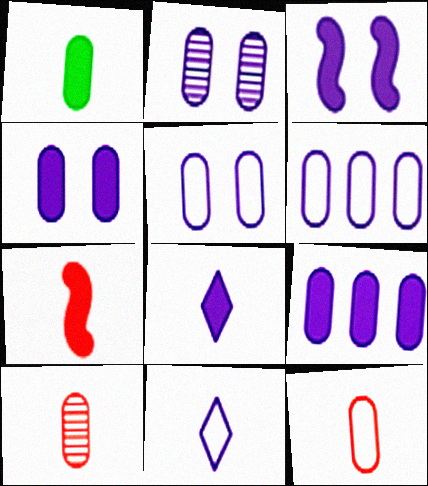[[1, 7, 8], 
[2, 4, 5], 
[3, 8, 9]]